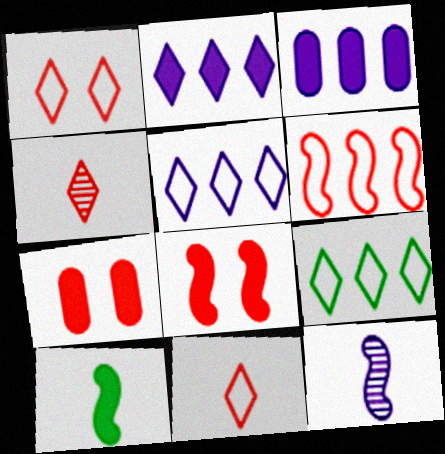[[2, 7, 10], 
[4, 6, 7], 
[7, 9, 12]]